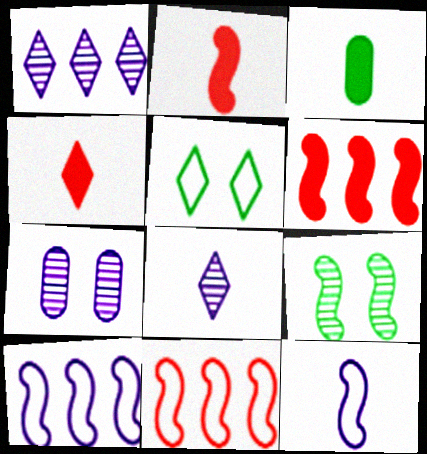[[1, 4, 5], 
[2, 9, 10], 
[6, 9, 12]]